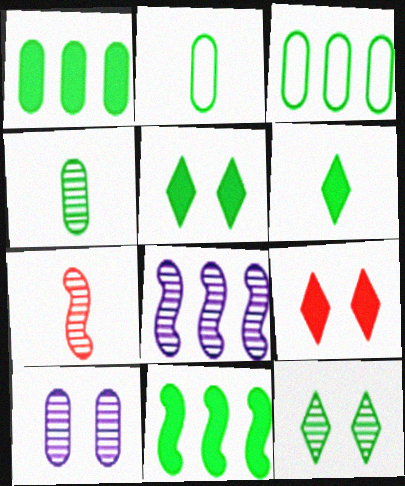[[2, 8, 9], 
[2, 11, 12]]